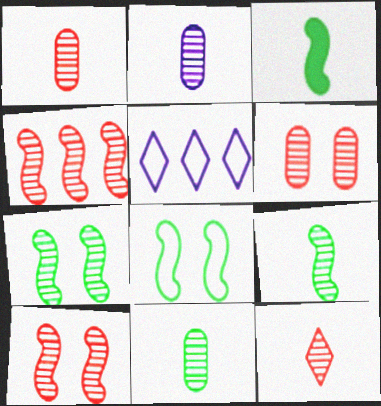[[1, 2, 11], 
[2, 9, 12], 
[3, 5, 6], 
[4, 6, 12]]